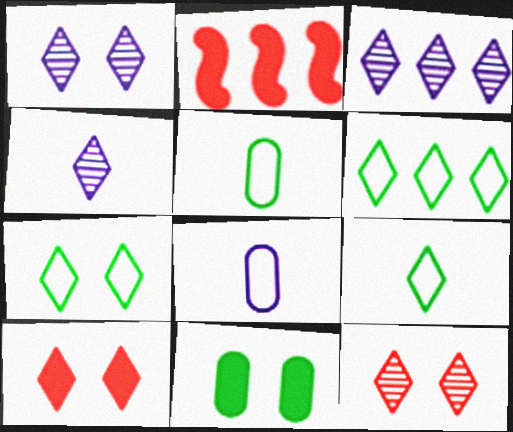[[1, 2, 5], 
[1, 3, 4], 
[1, 7, 10], 
[3, 9, 10], 
[4, 6, 10], 
[6, 7, 9]]